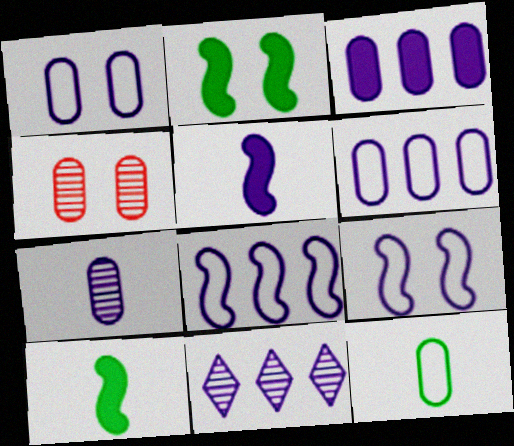[[1, 3, 7], 
[1, 5, 11], 
[3, 4, 12], 
[3, 8, 11]]